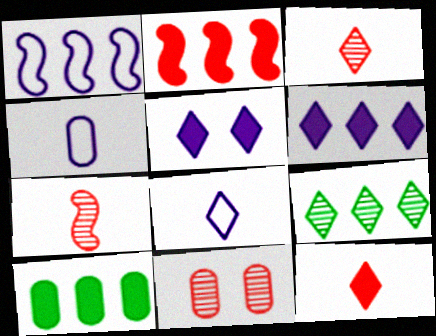[[2, 6, 10], 
[4, 10, 11]]